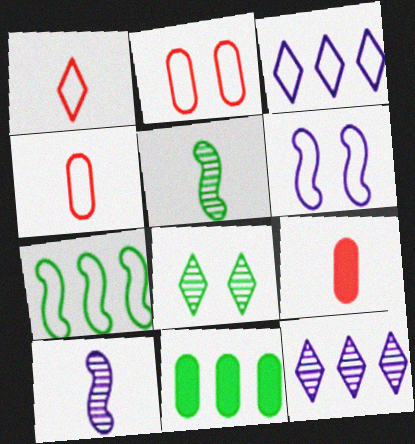[]